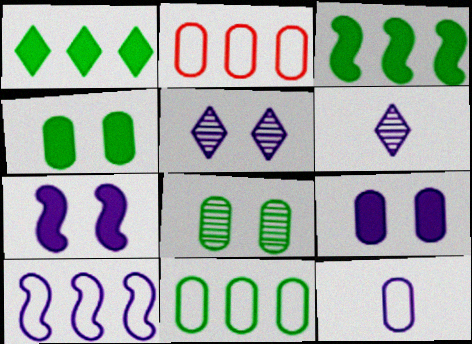[[6, 9, 10]]